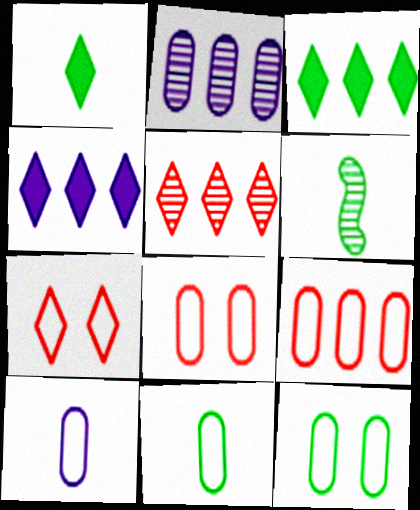[[1, 6, 11], 
[3, 6, 12], 
[4, 6, 8], 
[9, 10, 12]]